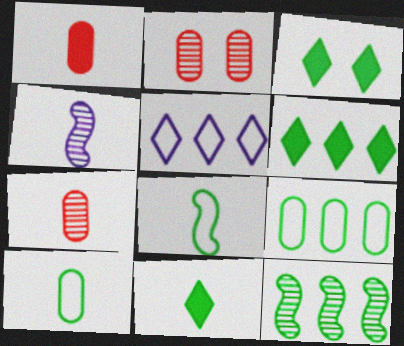[[3, 6, 11], 
[3, 10, 12], 
[6, 9, 12]]